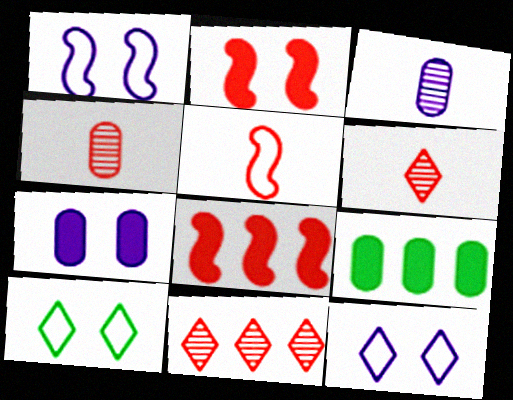[[1, 6, 9], 
[3, 8, 10]]